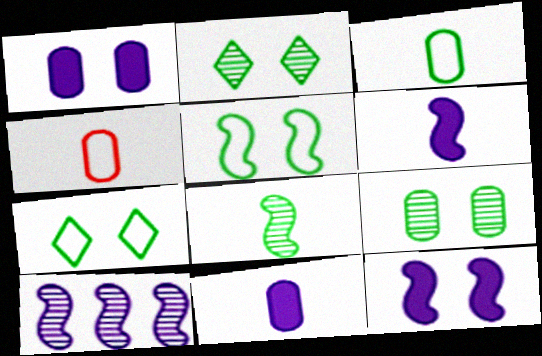[]